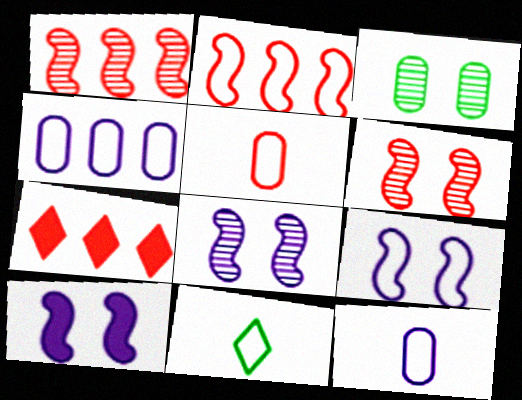[[5, 6, 7], 
[8, 9, 10]]